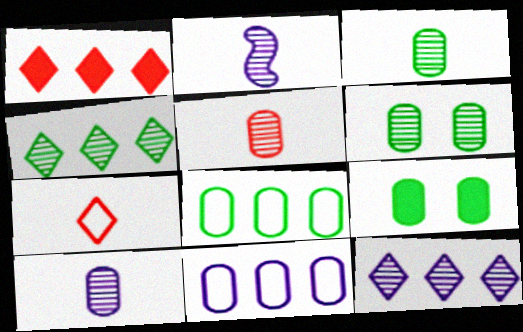[[3, 5, 10], 
[3, 8, 9], 
[5, 9, 11]]